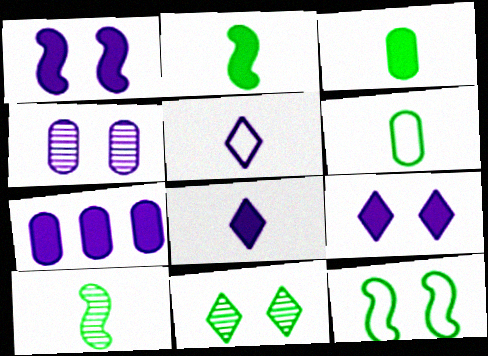[[1, 7, 8]]